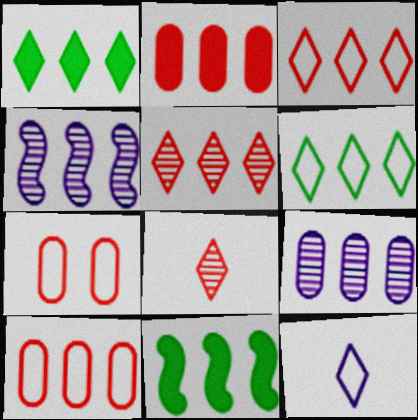[[1, 4, 10], 
[2, 4, 6], 
[3, 9, 11]]